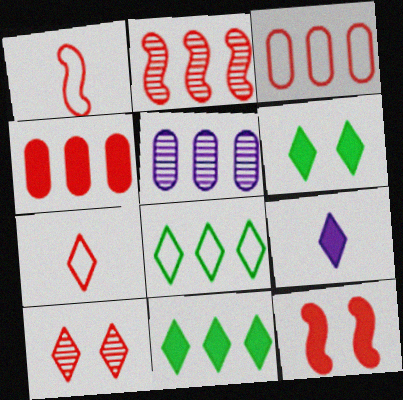[[1, 2, 12], 
[1, 4, 10], 
[1, 5, 6], 
[8, 9, 10]]